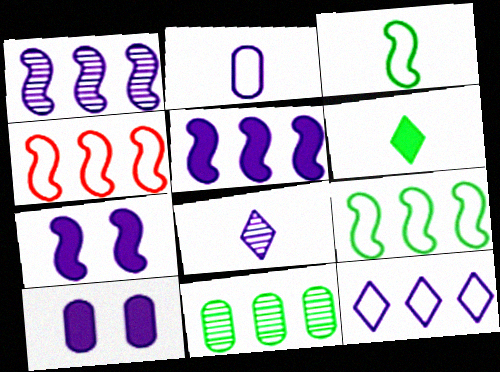[]